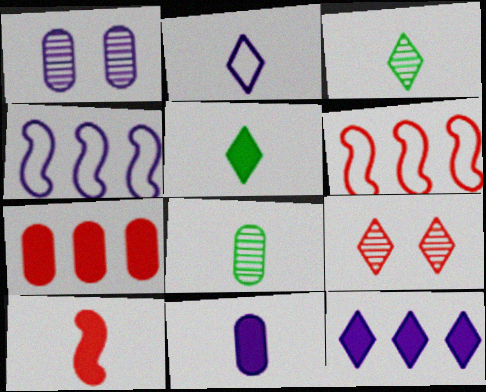[[1, 5, 6], 
[2, 8, 10], 
[5, 10, 11]]